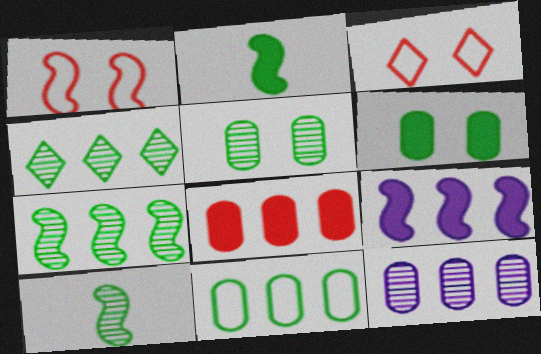[[1, 9, 10], 
[2, 3, 12], 
[4, 5, 10], 
[8, 11, 12]]